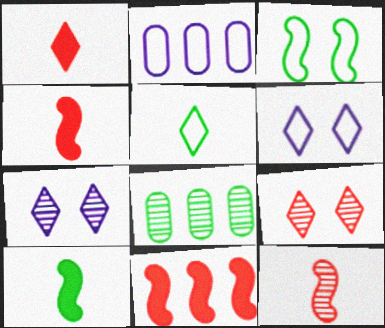[[2, 9, 10], 
[4, 6, 8], 
[7, 8, 12]]